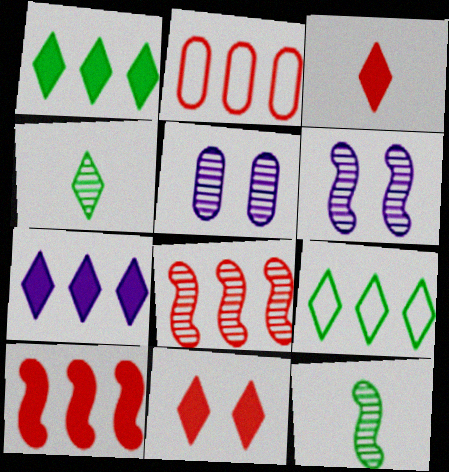[[4, 5, 8], 
[6, 8, 12]]